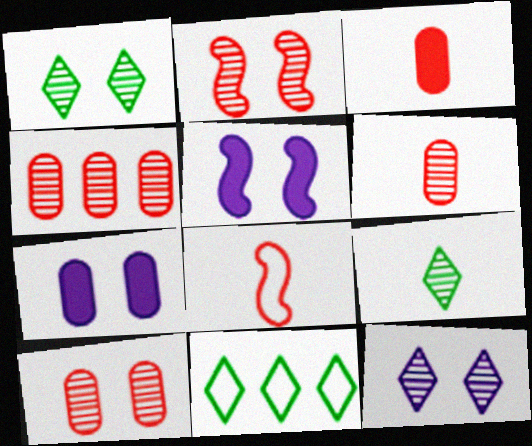[[4, 6, 10], 
[5, 6, 11]]